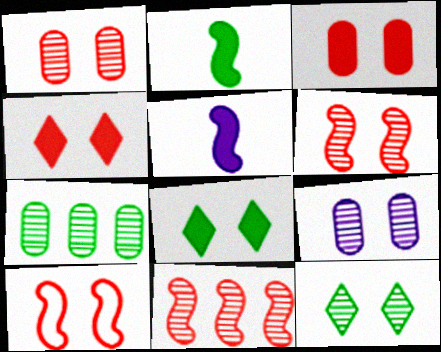[[1, 4, 10], 
[6, 9, 12], 
[8, 9, 10]]